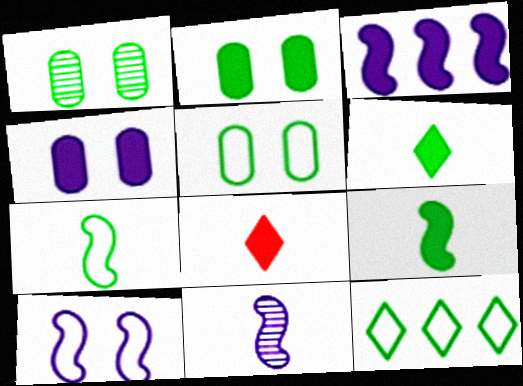[[1, 2, 5], 
[1, 9, 12], 
[2, 3, 8], 
[3, 10, 11], 
[5, 7, 12]]